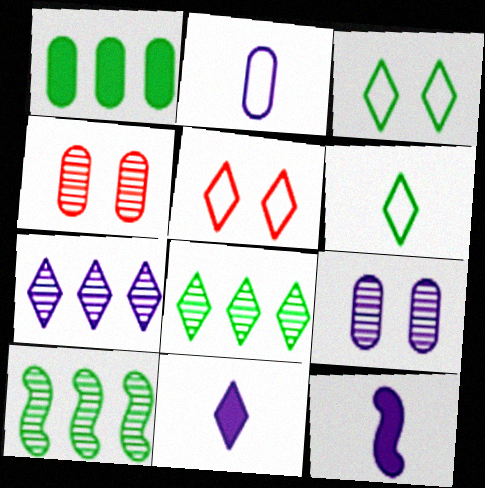[[1, 2, 4], 
[5, 8, 11]]